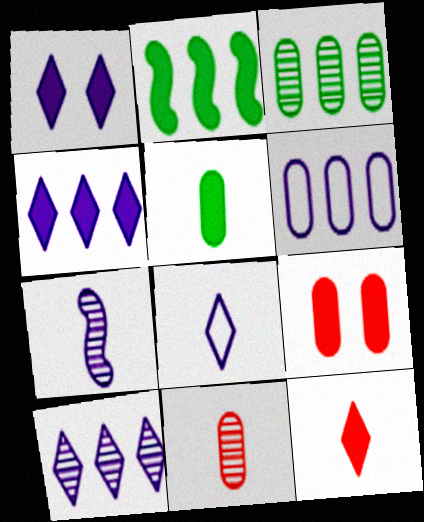[[1, 6, 7], 
[1, 8, 10]]